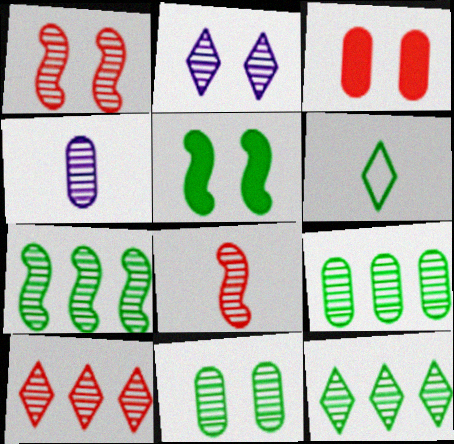[[1, 2, 11], 
[1, 4, 12], 
[2, 8, 9], 
[5, 6, 9], 
[7, 9, 12]]